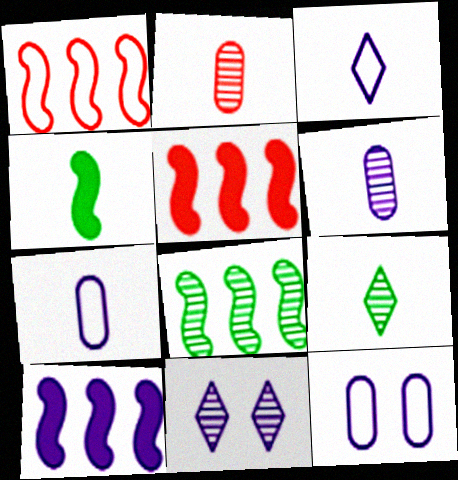[[1, 8, 10], 
[2, 3, 4], 
[2, 8, 11], 
[5, 9, 12], 
[7, 10, 11]]